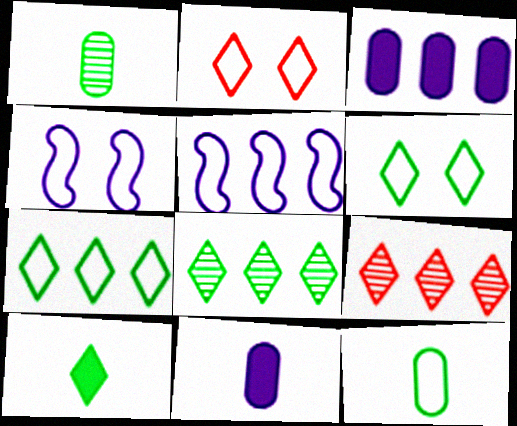[[2, 5, 12], 
[6, 8, 10]]